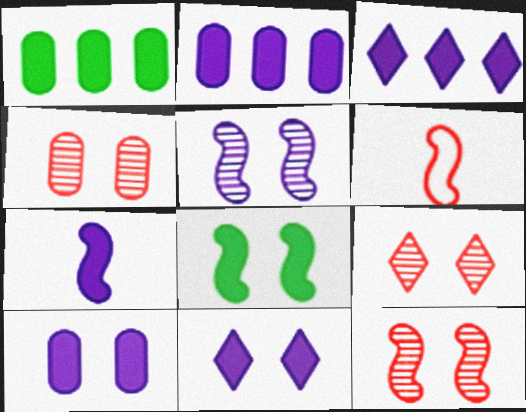[[2, 7, 11], 
[3, 7, 10], 
[4, 9, 12]]